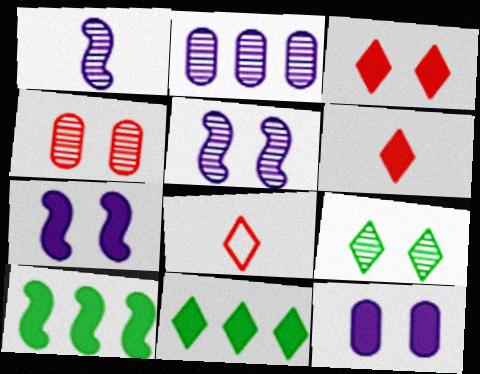[[4, 5, 9], 
[6, 10, 12]]